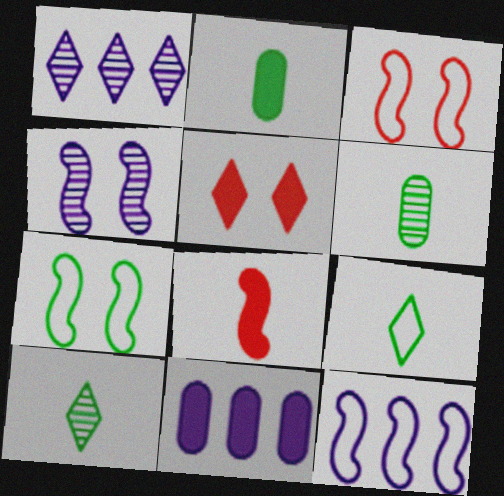[[1, 2, 3], 
[1, 5, 9], 
[1, 11, 12], 
[3, 10, 11], 
[5, 6, 12]]